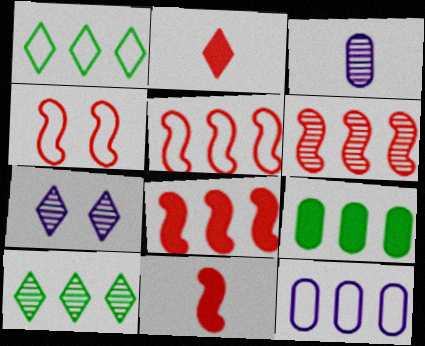[[1, 2, 7], 
[1, 5, 12], 
[4, 6, 11], 
[5, 6, 8], 
[8, 10, 12]]